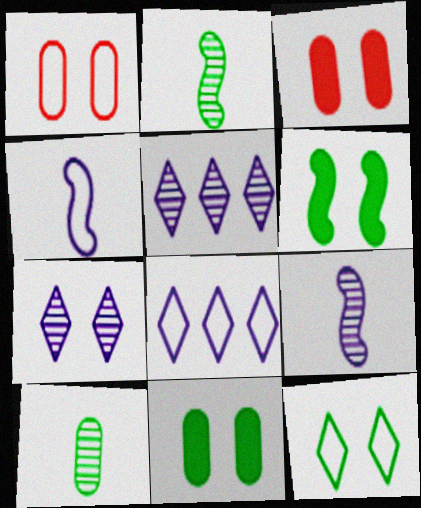[[1, 6, 7], 
[2, 3, 8]]